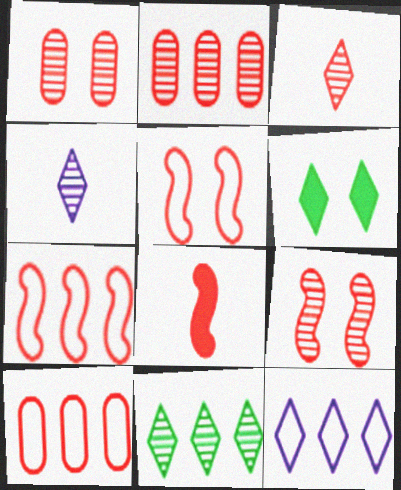[[2, 3, 9], 
[3, 6, 12], 
[7, 8, 9]]